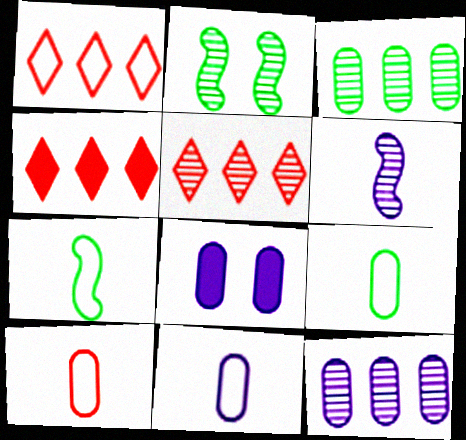[[1, 4, 5], 
[2, 4, 11], 
[3, 8, 10], 
[5, 7, 8], 
[8, 11, 12], 
[9, 10, 11]]